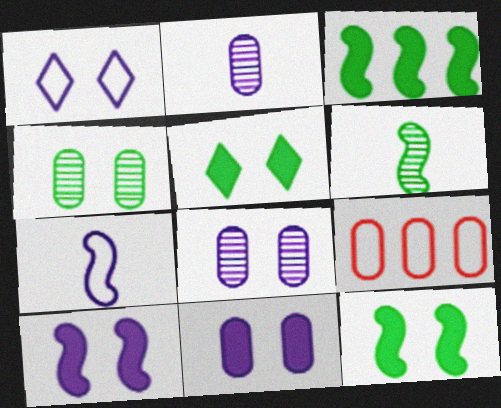[[1, 8, 10]]